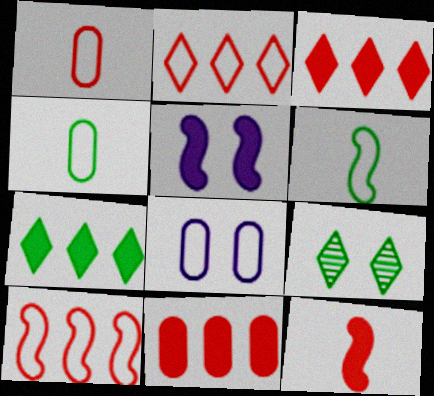[[2, 6, 8]]